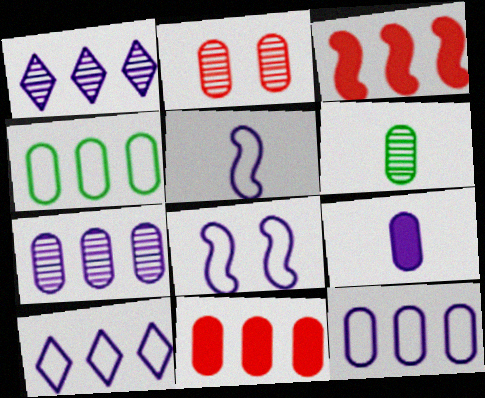[[1, 3, 4], 
[1, 8, 9], 
[2, 4, 9], 
[2, 6, 7], 
[4, 7, 11]]